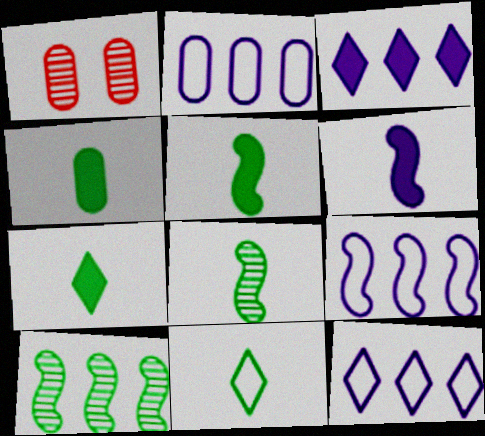[[1, 2, 4], 
[1, 5, 12], 
[1, 7, 9], 
[2, 9, 12], 
[4, 5, 7], 
[4, 8, 11]]